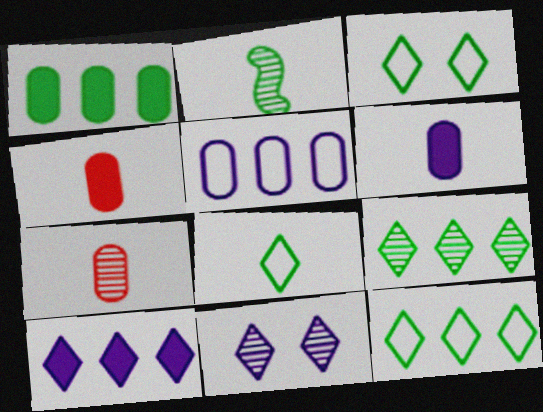[[1, 2, 3], 
[3, 8, 12]]